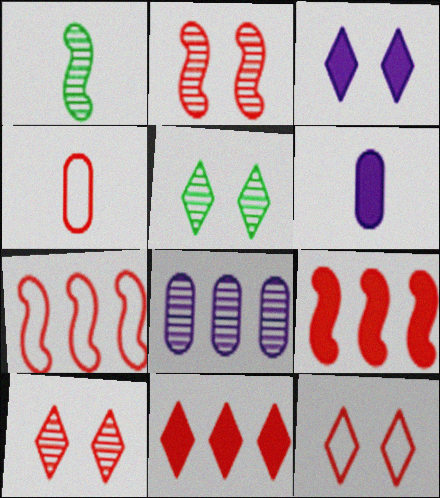[[1, 8, 10], 
[2, 4, 11], 
[3, 5, 12], 
[4, 7, 12], 
[4, 9, 10], 
[5, 6, 7]]